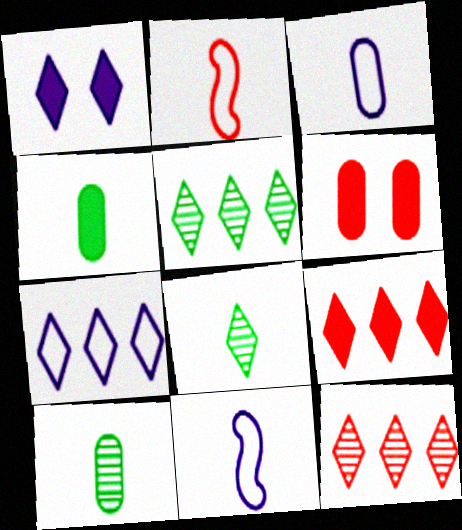[[2, 6, 12], 
[5, 6, 11], 
[5, 7, 9]]